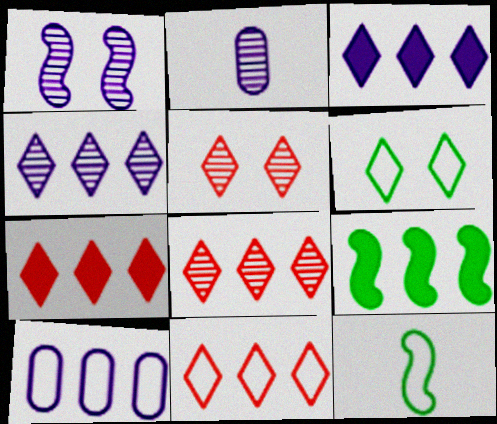[[1, 2, 4], 
[7, 8, 11], 
[8, 9, 10]]